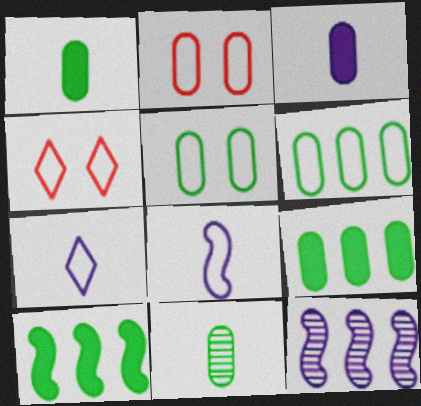[[1, 4, 12], 
[4, 6, 8], 
[5, 9, 11]]